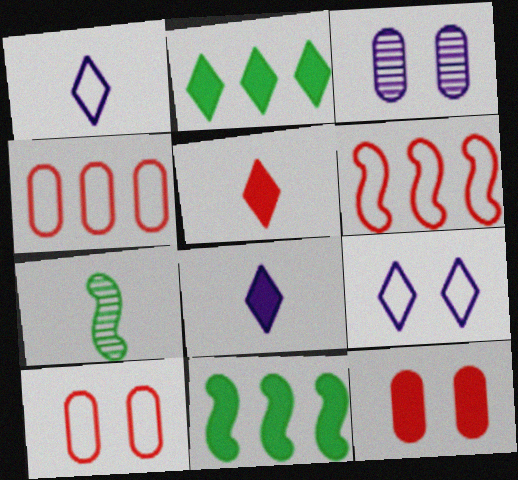[[8, 11, 12]]